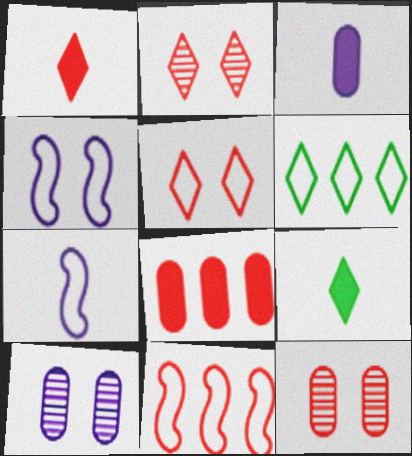[[1, 11, 12], 
[9, 10, 11]]